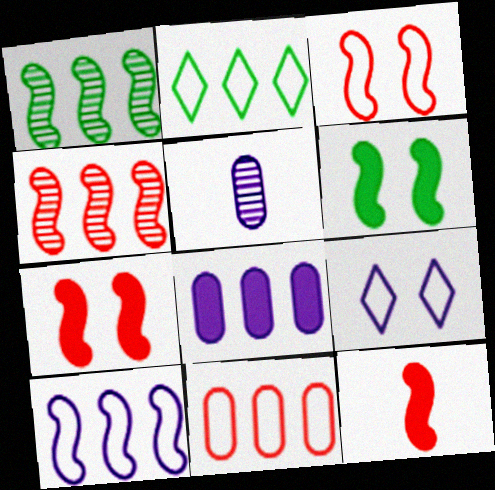[[2, 4, 8], 
[2, 5, 7], 
[2, 10, 11], 
[3, 4, 12]]